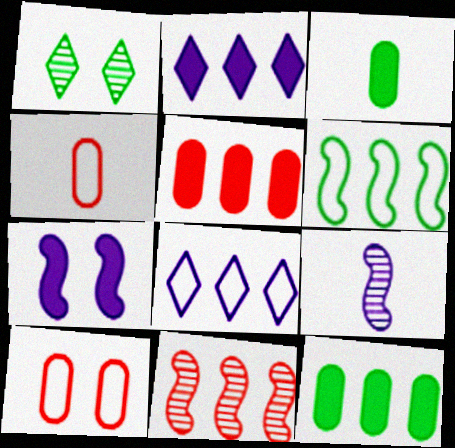[[1, 3, 6], 
[1, 7, 10], 
[8, 11, 12]]